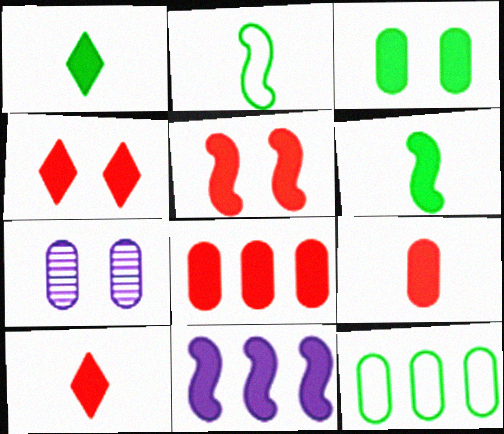[[3, 10, 11], 
[5, 6, 11], 
[5, 8, 10], 
[7, 9, 12]]